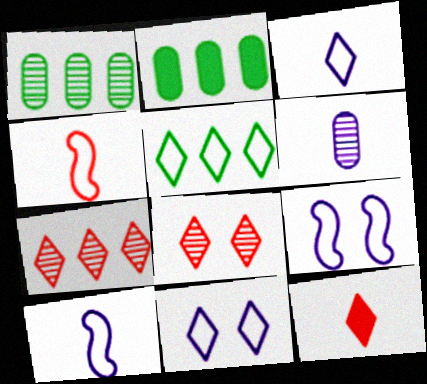[[1, 9, 12], 
[2, 8, 10]]